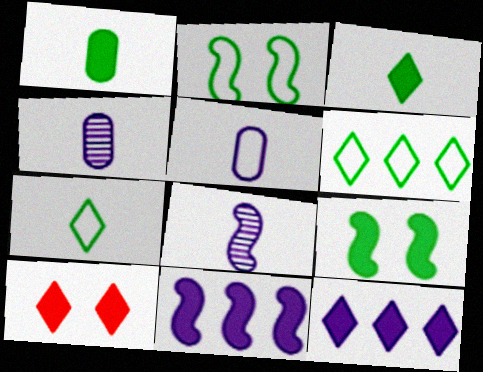[[1, 10, 11], 
[3, 10, 12]]